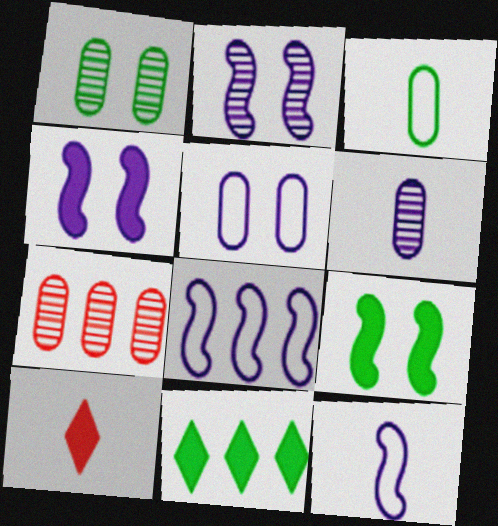[[1, 6, 7], 
[1, 8, 10], 
[7, 8, 11]]